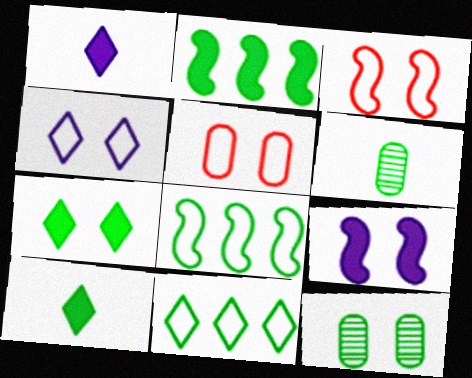[[6, 7, 8], 
[8, 10, 12]]